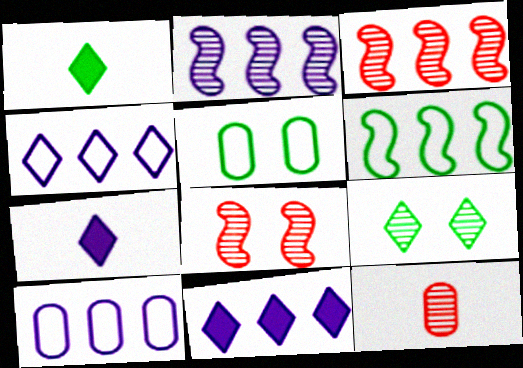[[1, 8, 10], 
[2, 9, 12], 
[2, 10, 11], 
[3, 5, 7]]